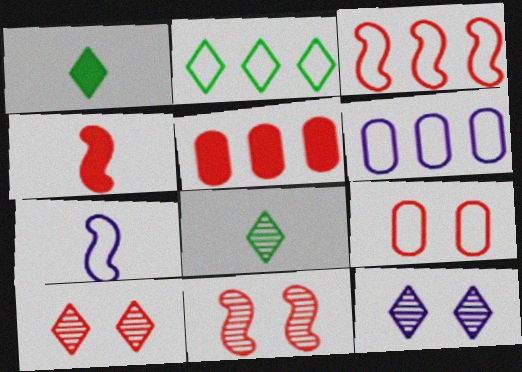[[1, 6, 11], 
[2, 3, 6], 
[2, 7, 9], 
[3, 4, 11]]